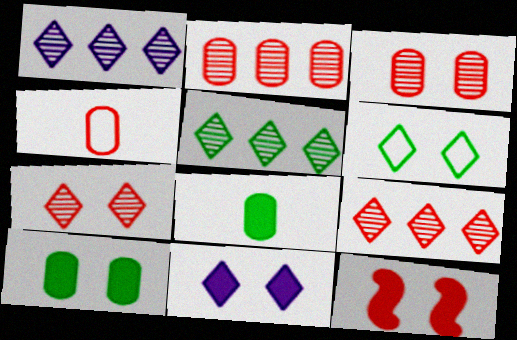[[1, 5, 9], 
[4, 9, 12], 
[6, 7, 11], 
[10, 11, 12]]